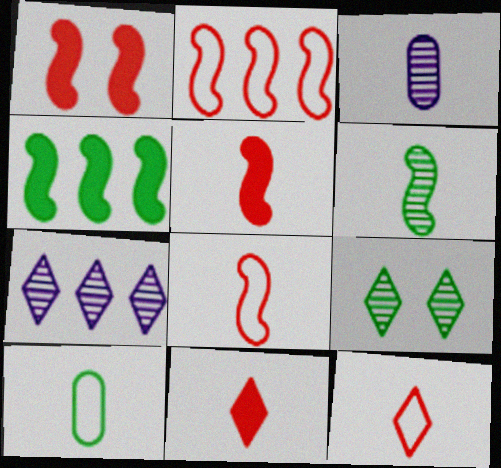[[1, 7, 10], 
[4, 9, 10]]